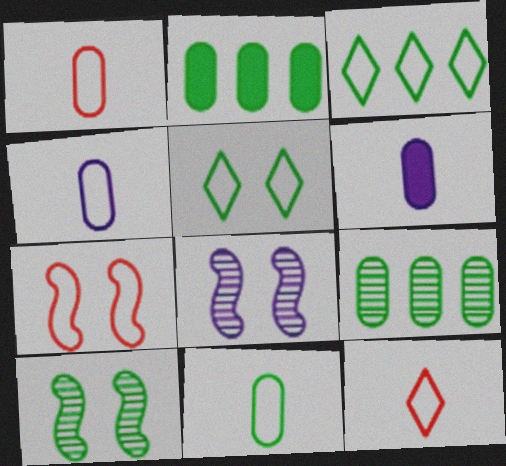[[1, 4, 11], 
[2, 8, 12], 
[3, 4, 7]]